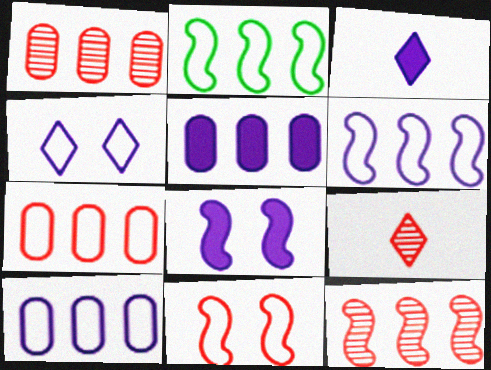[[3, 5, 8]]